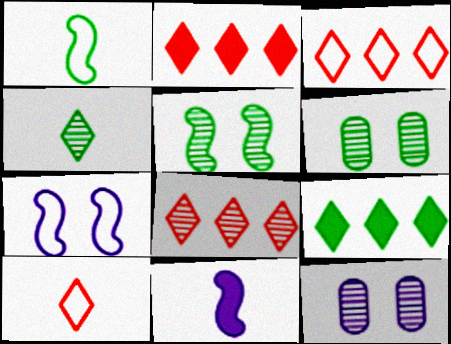[[1, 2, 12], 
[1, 6, 9], 
[2, 3, 8], 
[3, 6, 11]]